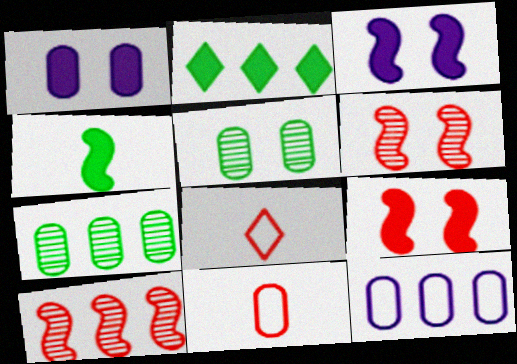[[1, 7, 11], 
[2, 10, 12], 
[3, 7, 8]]